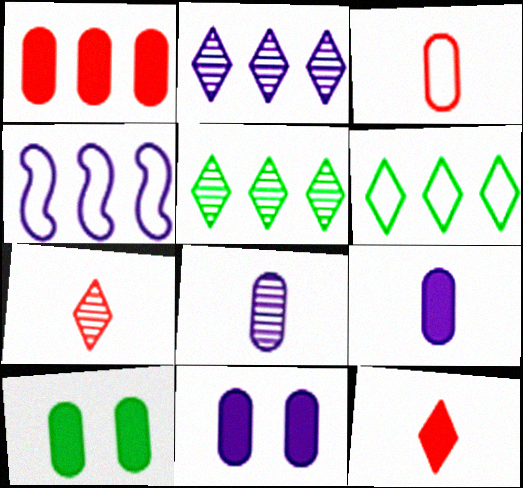[[1, 4, 5], 
[1, 9, 10], 
[4, 7, 10]]